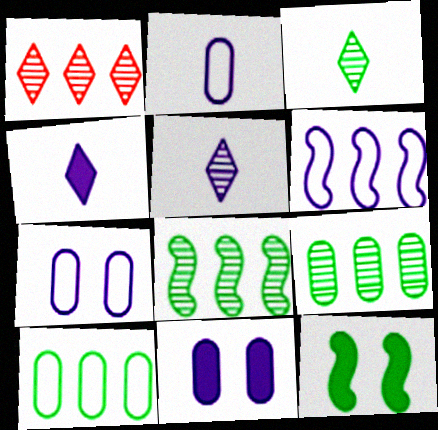[[1, 2, 12], 
[3, 10, 12], 
[5, 6, 11]]